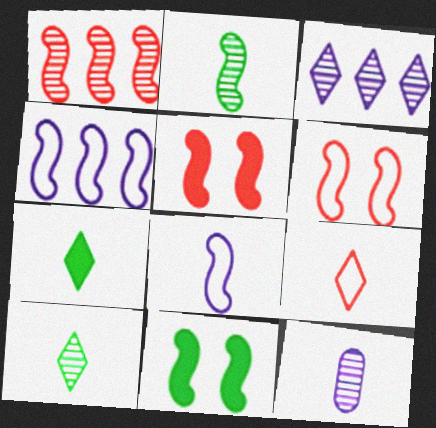[[1, 8, 11], 
[2, 4, 5]]